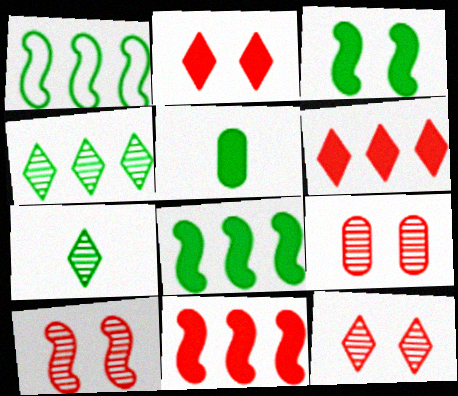[[9, 10, 12]]